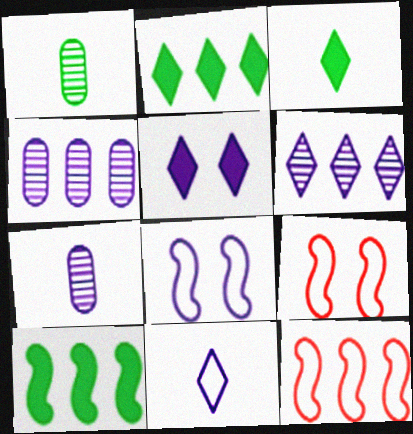[[1, 5, 12], 
[2, 4, 12], 
[2, 7, 9], 
[3, 4, 9], 
[5, 6, 11]]